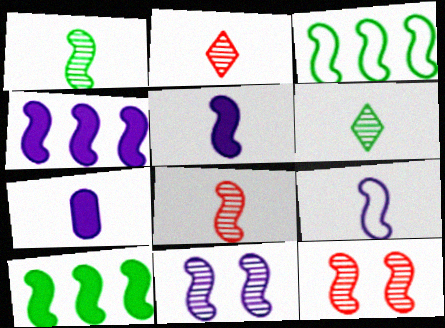[[3, 5, 12], 
[4, 9, 11], 
[9, 10, 12]]